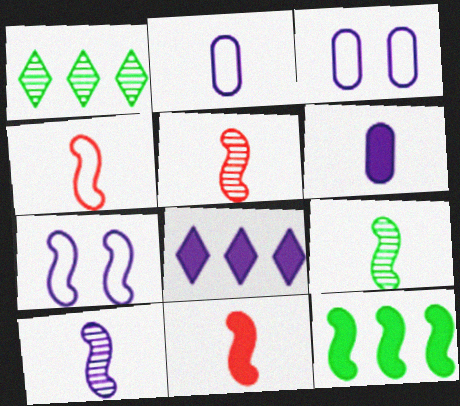[[1, 3, 11], 
[3, 8, 10], 
[4, 5, 11], 
[5, 7, 12], 
[5, 9, 10]]